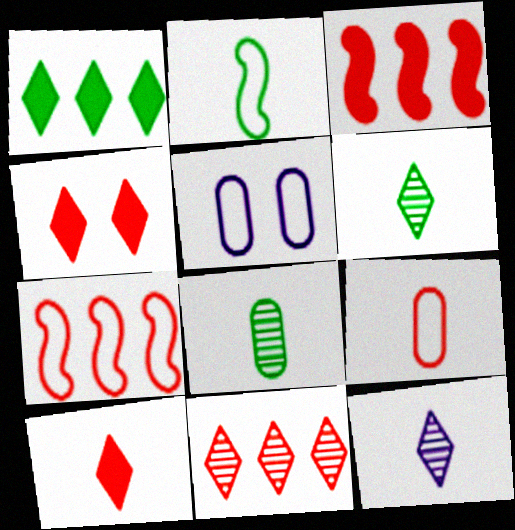[[3, 5, 6]]